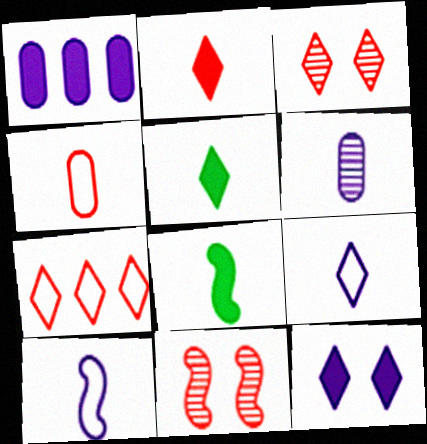[[2, 3, 7]]